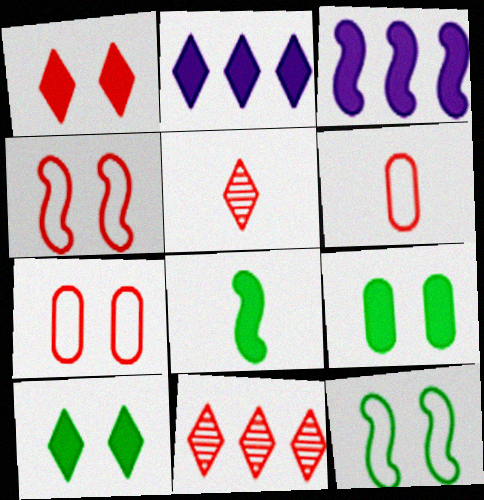[]